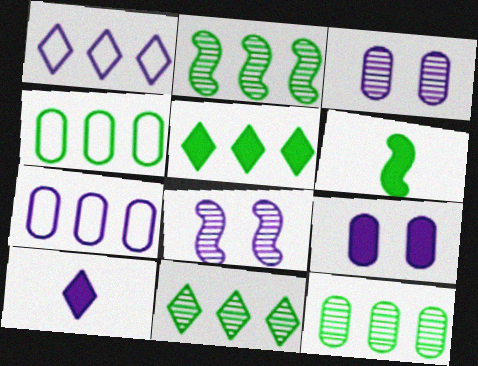[[2, 4, 5], 
[2, 11, 12], 
[7, 8, 10]]